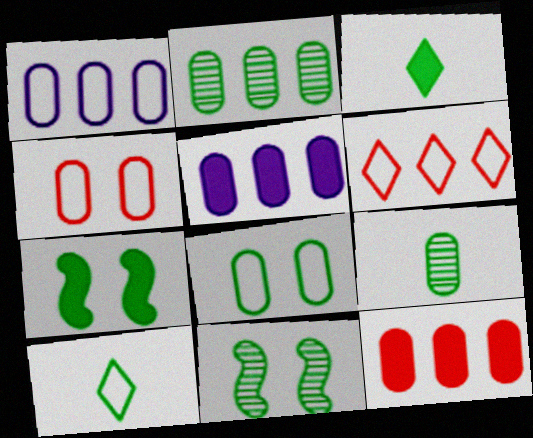[[1, 2, 12], 
[2, 7, 10], 
[4, 5, 9]]